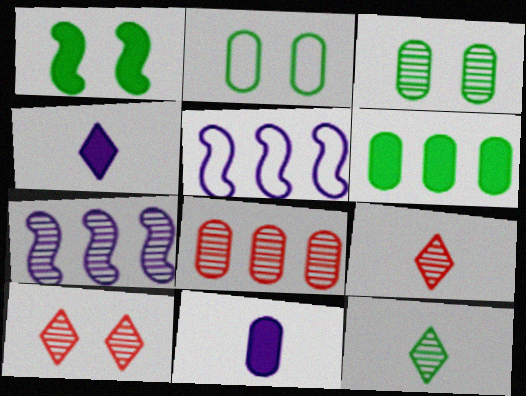[[2, 8, 11], 
[3, 7, 9]]